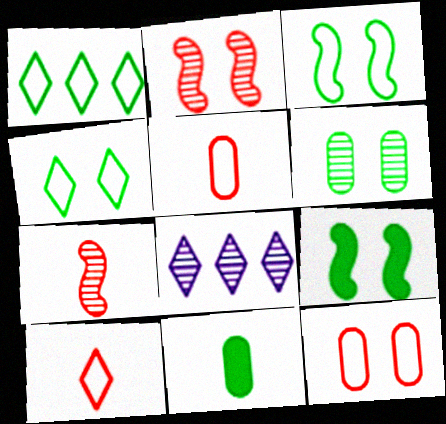[[4, 6, 9], 
[5, 8, 9], 
[6, 7, 8]]